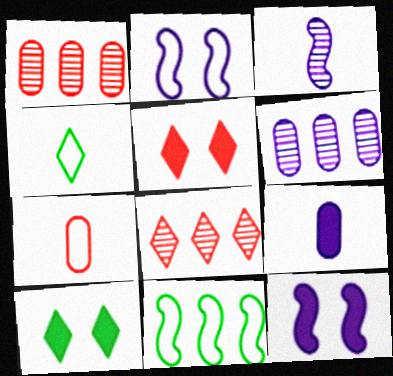[[1, 4, 12]]